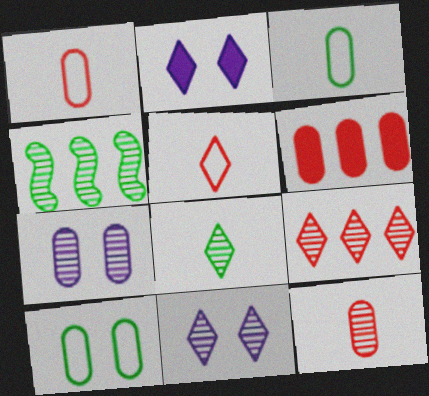[[1, 2, 4], 
[3, 6, 7], 
[4, 11, 12], 
[8, 9, 11]]